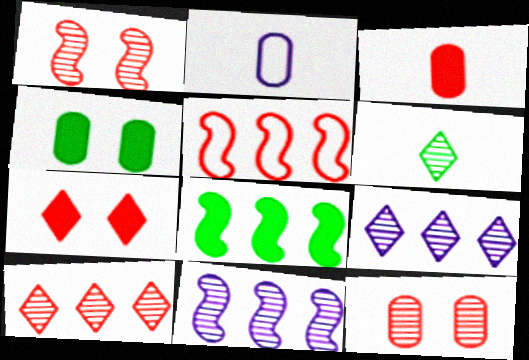[[5, 8, 11], 
[6, 11, 12]]